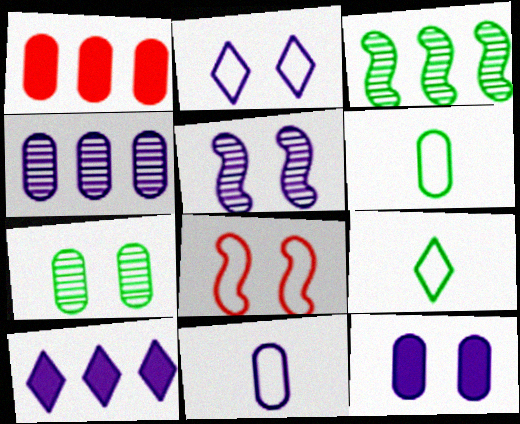[[1, 5, 9], 
[1, 7, 11], 
[2, 5, 12], 
[4, 11, 12], 
[5, 10, 11]]